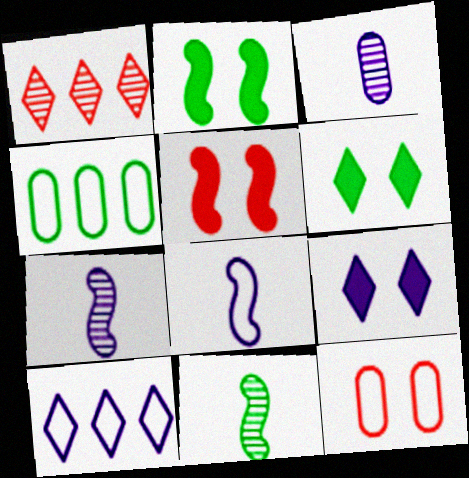[[4, 6, 11]]